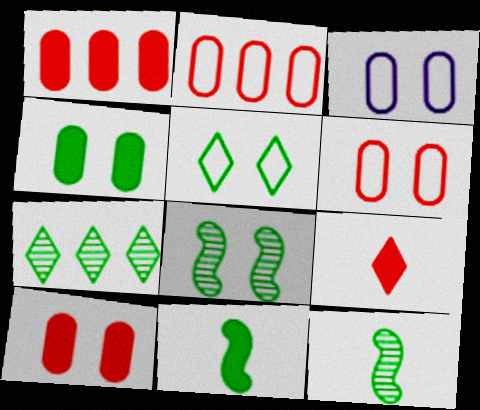[[4, 5, 8]]